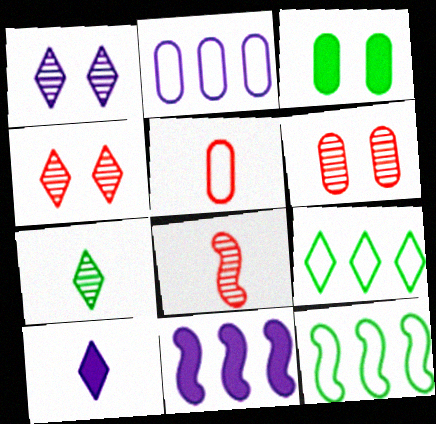[[3, 7, 12], 
[4, 9, 10], 
[6, 10, 12]]